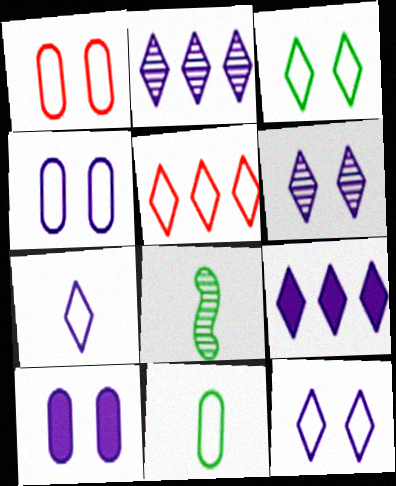[[1, 8, 9], 
[3, 5, 7], 
[5, 8, 10], 
[6, 7, 9]]